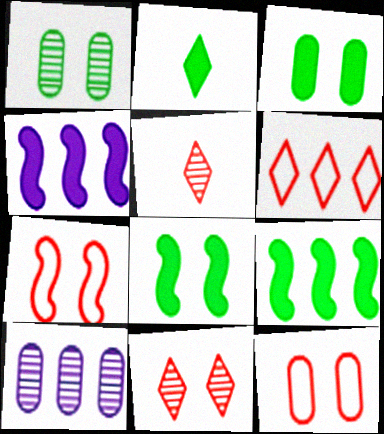[[2, 3, 9], 
[2, 7, 10], 
[6, 9, 10]]